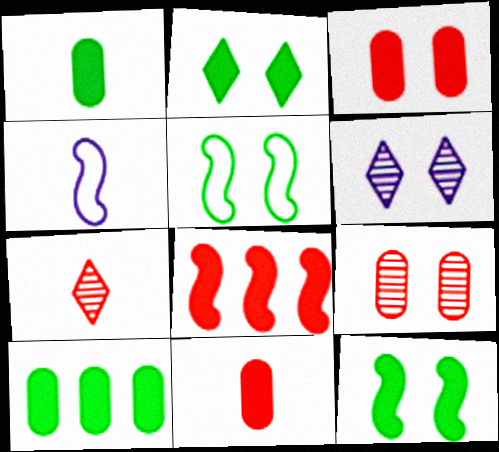[[1, 4, 7], 
[3, 5, 6]]